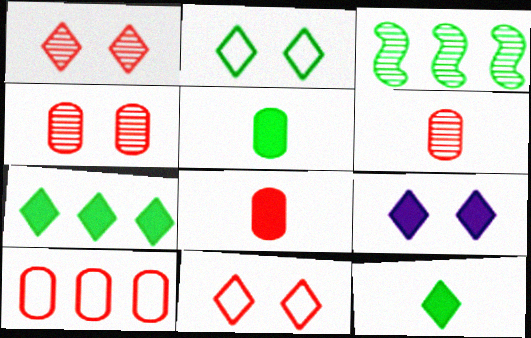[[1, 2, 9], 
[2, 3, 5], 
[4, 8, 10]]